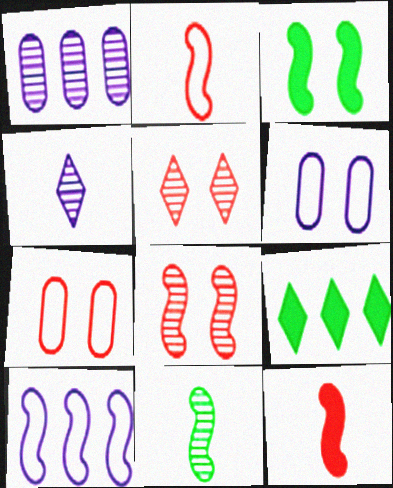[[1, 5, 11], 
[3, 5, 6]]